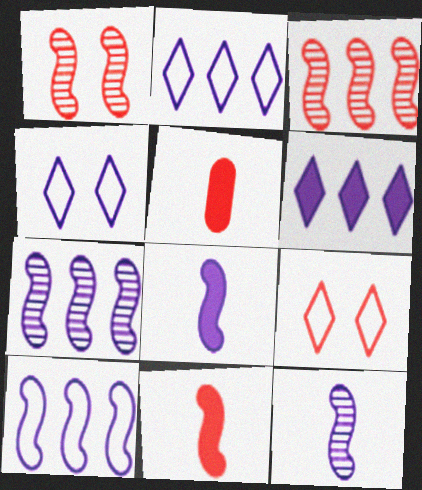[[3, 5, 9]]